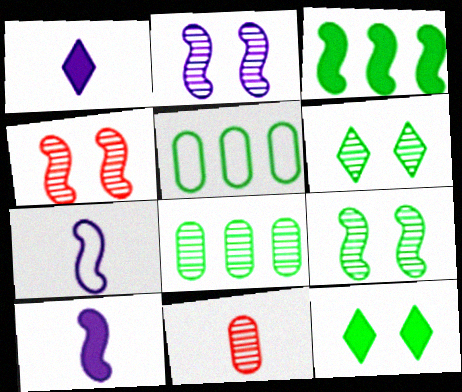[[1, 4, 5], 
[2, 4, 9], 
[3, 4, 7]]